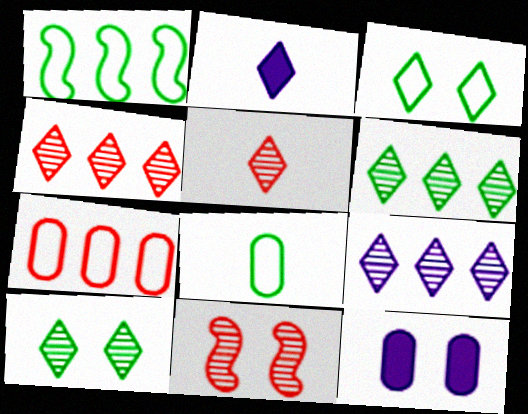[[1, 3, 8], 
[1, 5, 12], 
[2, 3, 4], 
[3, 11, 12], 
[4, 6, 9], 
[5, 9, 10]]